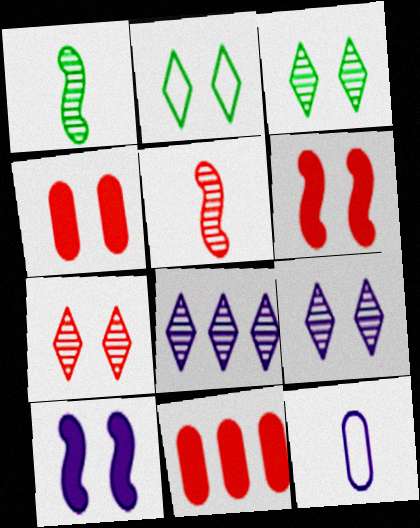[[3, 7, 9], 
[8, 10, 12]]